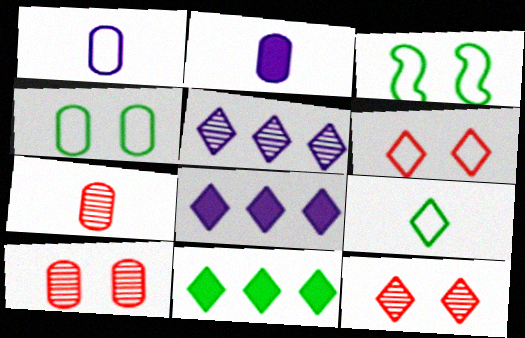[[3, 7, 8], 
[8, 9, 12]]